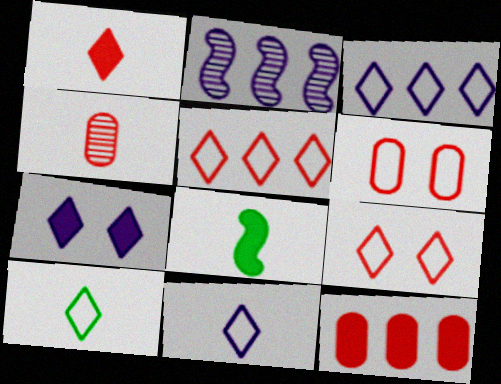[[3, 9, 10], 
[4, 6, 12], 
[4, 8, 11], 
[7, 8, 12]]